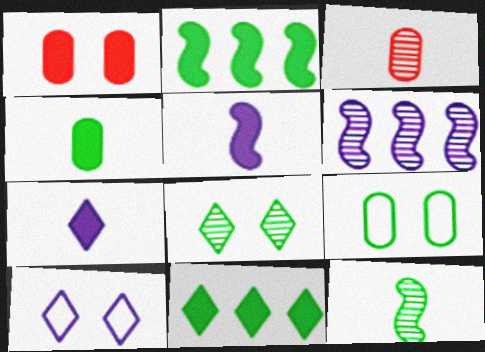[[1, 2, 7], 
[1, 5, 11], 
[2, 3, 10], 
[3, 6, 8], 
[9, 11, 12]]